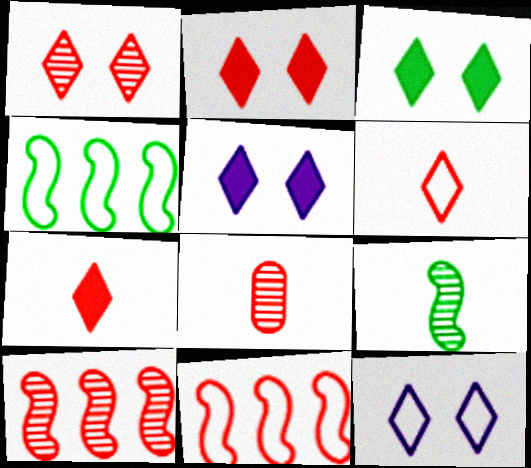[[1, 3, 12], 
[1, 8, 10], 
[2, 3, 5], 
[2, 8, 11], 
[4, 5, 8]]